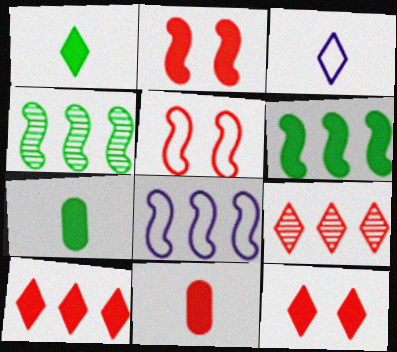[[2, 10, 11], 
[5, 9, 11]]